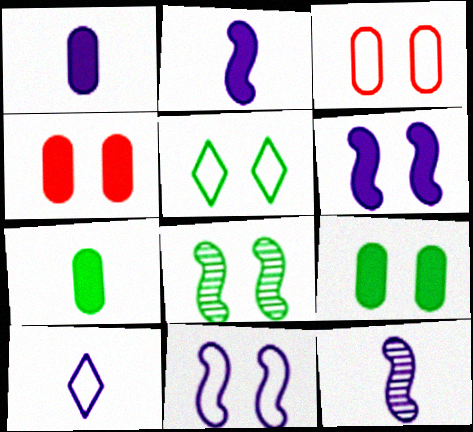[[1, 10, 12], 
[3, 5, 11], 
[5, 8, 9]]